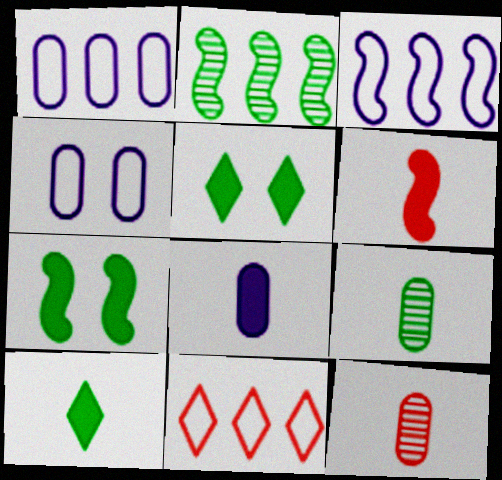[[3, 5, 12], 
[6, 8, 10]]